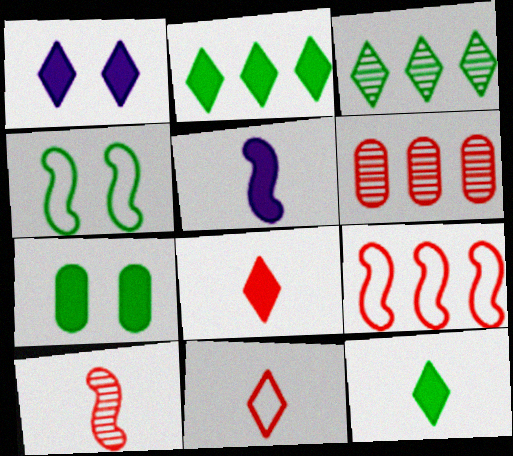[[1, 2, 8], 
[1, 3, 11]]